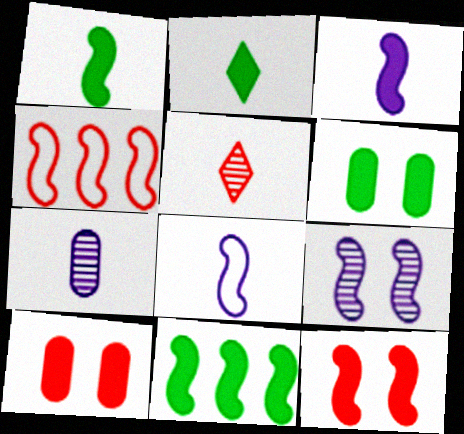[[1, 4, 9], 
[2, 6, 11], 
[3, 11, 12], 
[4, 5, 10]]